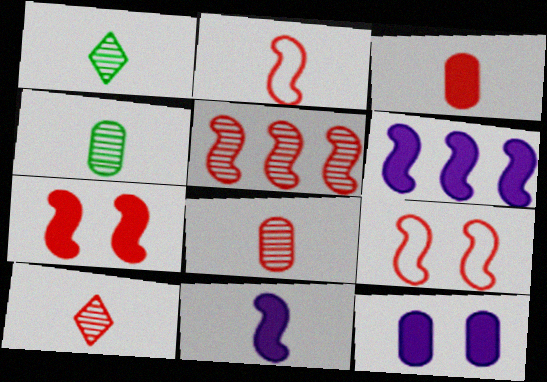[[2, 3, 10], 
[2, 5, 7]]